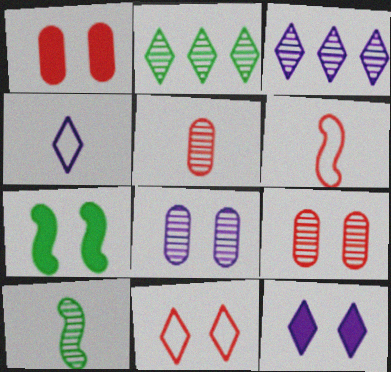[[1, 7, 12], 
[3, 4, 12], 
[3, 9, 10], 
[7, 8, 11]]